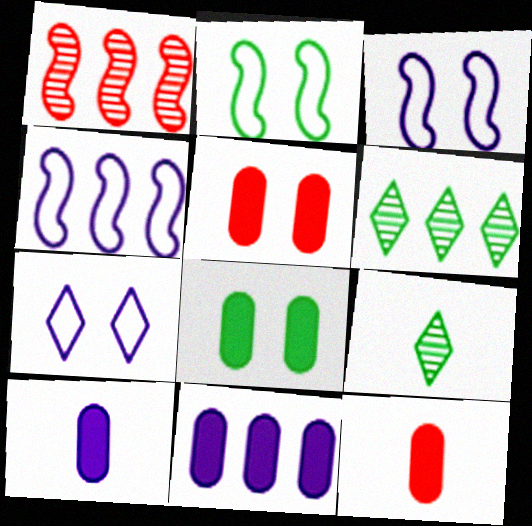[[3, 6, 12], 
[4, 5, 9], 
[8, 11, 12]]